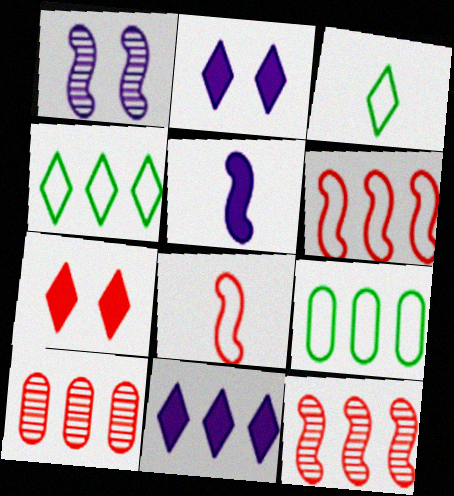[[7, 8, 10], 
[9, 11, 12]]